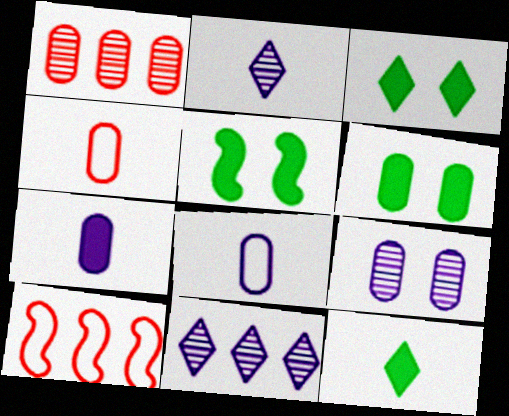[[1, 6, 8], 
[2, 6, 10], 
[3, 5, 6], 
[4, 5, 11], 
[9, 10, 12]]